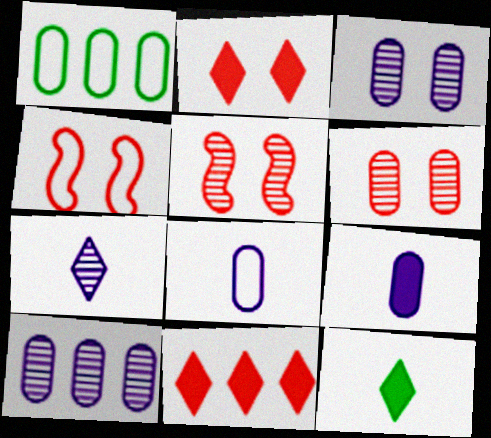[[1, 6, 9], 
[2, 4, 6], 
[4, 10, 12]]